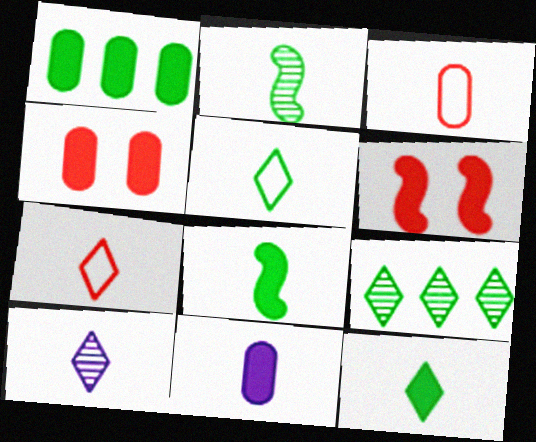[[1, 4, 11], 
[2, 7, 11], 
[3, 8, 10], 
[7, 10, 12]]